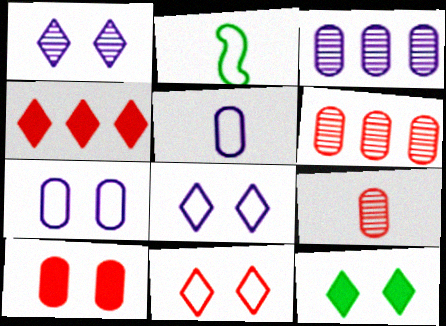[[1, 11, 12]]